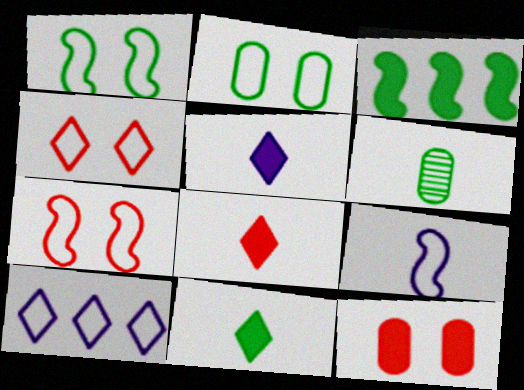[[3, 5, 12], 
[5, 8, 11], 
[6, 8, 9]]